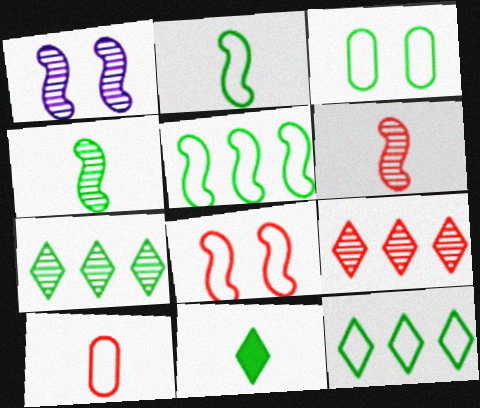[[2, 3, 12]]